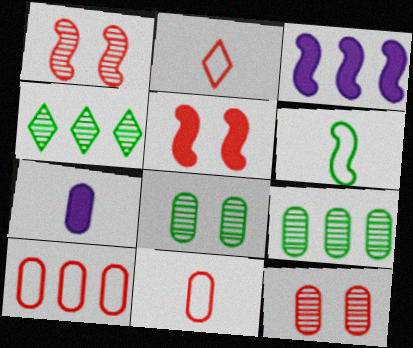[[1, 3, 6], 
[2, 3, 8], 
[3, 4, 10], 
[7, 8, 10]]